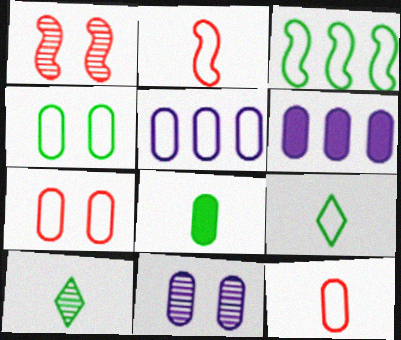[[1, 6, 9], 
[3, 4, 9], 
[4, 5, 12]]